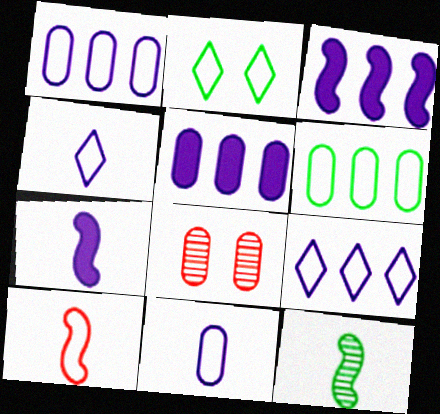[[1, 2, 10], 
[7, 10, 12]]